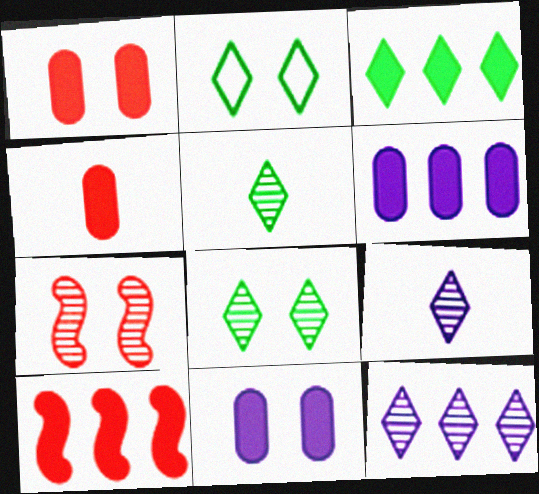[[2, 3, 5], 
[2, 7, 11], 
[3, 6, 10]]